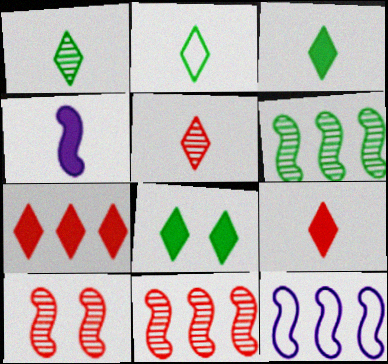[[1, 2, 3]]